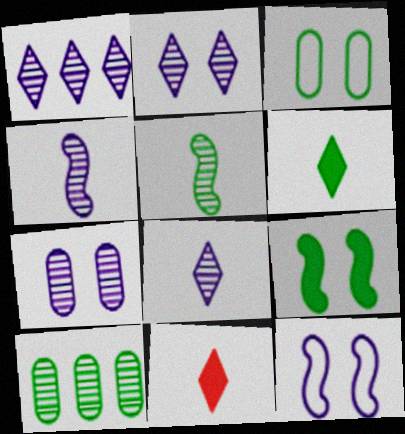[[1, 2, 8], 
[1, 4, 7], 
[10, 11, 12]]